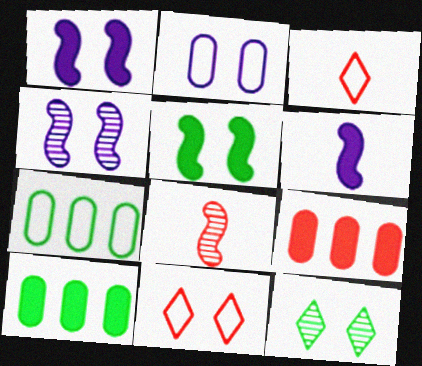[[3, 4, 10], 
[8, 9, 11]]